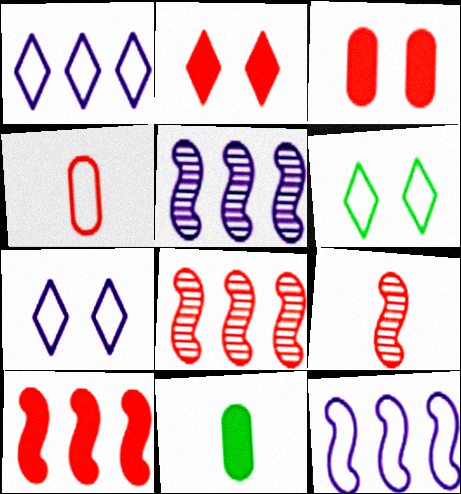[[2, 4, 8], 
[4, 6, 12], 
[7, 8, 11]]